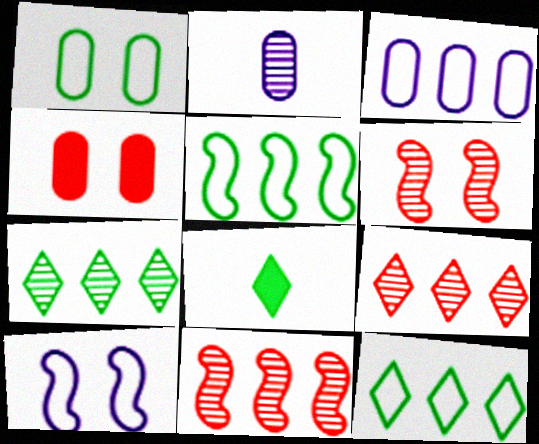[[2, 6, 7], 
[3, 6, 8]]